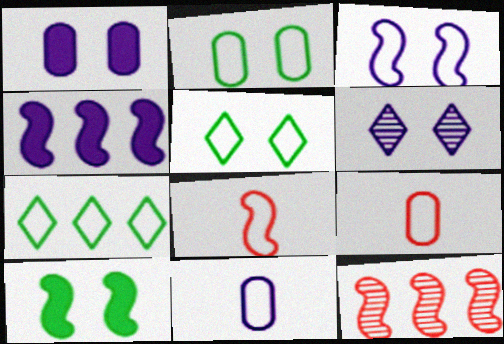[[1, 3, 6], 
[3, 7, 9], 
[4, 6, 11]]